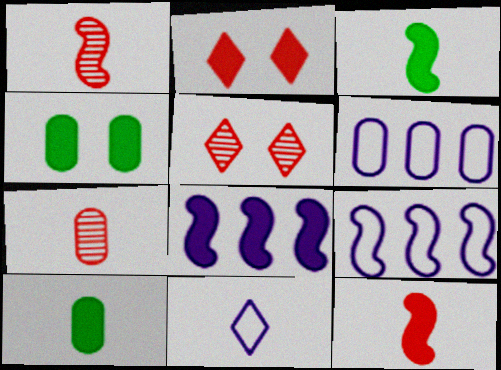[[1, 10, 11], 
[2, 8, 10], 
[3, 5, 6], 
[3, 7, 11], 
[4, 6, 7], 
[5, 9, 10]]